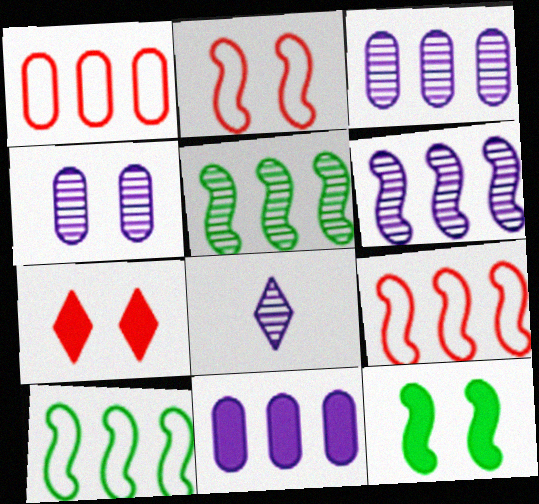[[1, 8, 12], 
[4, 6, 8]]